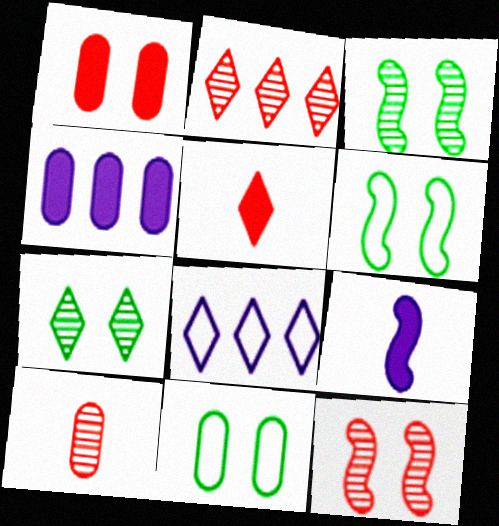[[2, 9, 11], 
[2, 10, 12], 
[4, 10, 11], 
[5, 7, 8]]